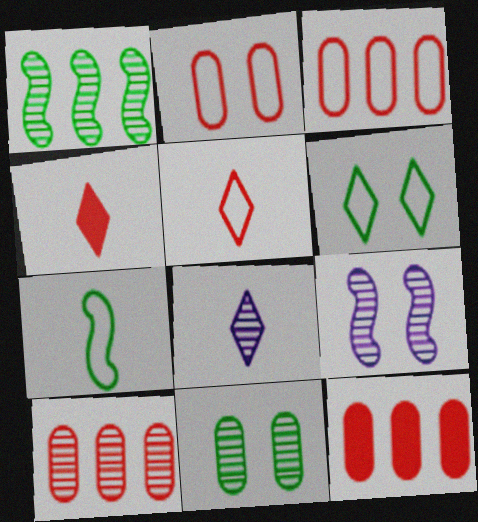[[3, 10, 12]]